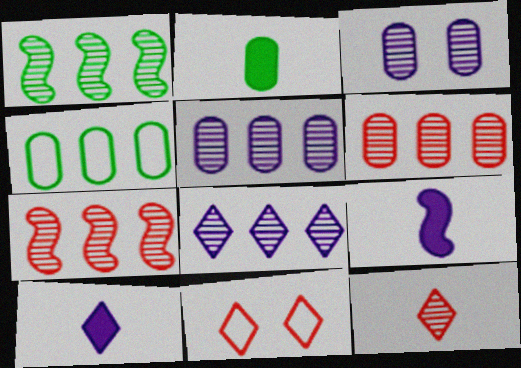[[1, 3, 12], 
[1, 6, 8]]